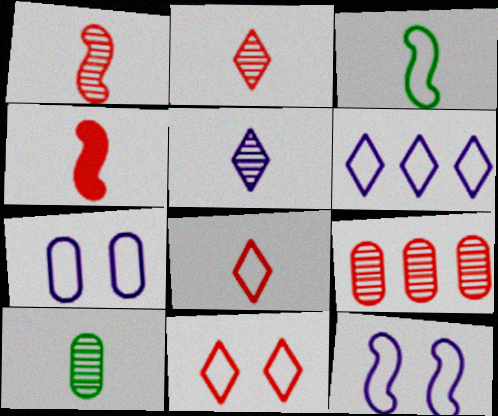[[1, 5, 10], 
[4, 9, 11]]